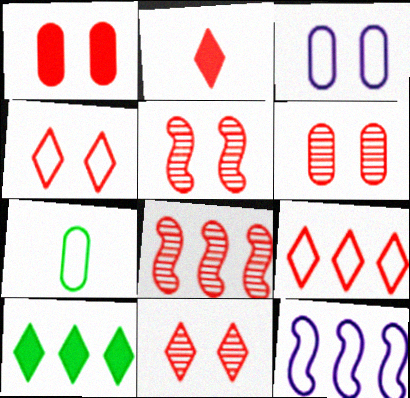[[1, 4, 5], 
[2, 9, 11], 
[4, 7, 12], 
[5, 6, 11]]